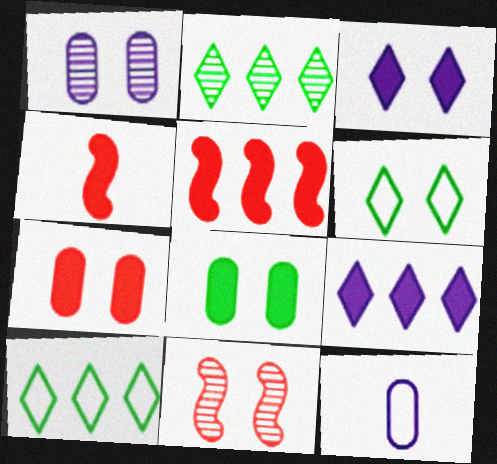[[1, 4, 10], 
[4, 8, 9]]